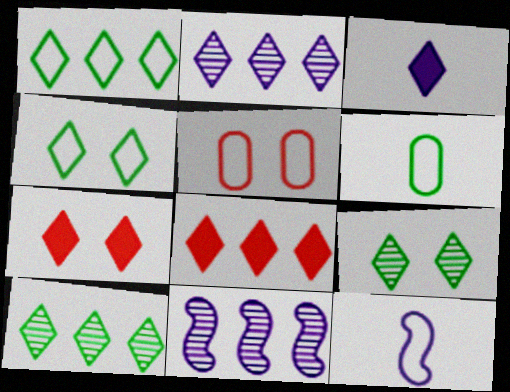[[1, 2, 8], 
[1, 5, 12], 
[6, 7, 11]]